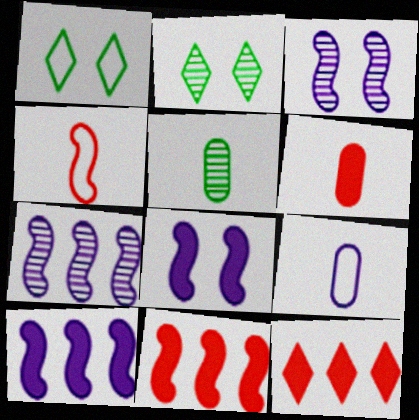[[1, 6, 7], 
[2, 9, 11], 
[5, 6, 9]]